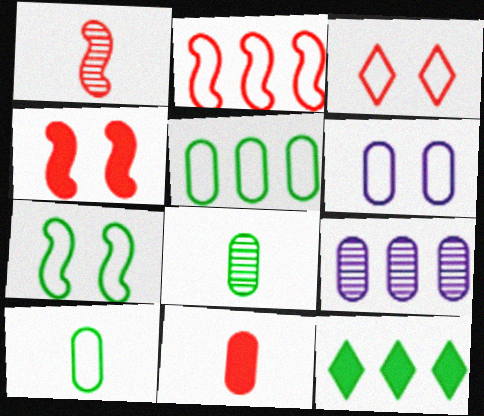[[1, 2, 4], 
[1, 6, 12], 
[2, 9, 12], 
[3, 6, 7], 
[7, 8, 12]]